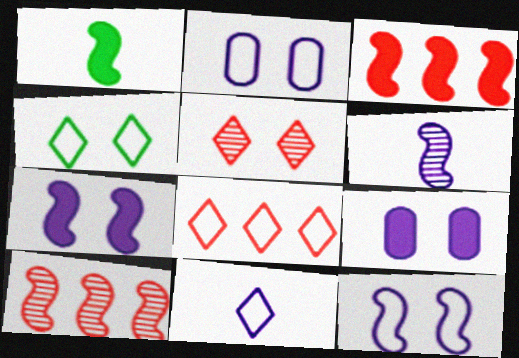[[1, 3, 7], 
[1, 10, 12], 
[4, 8, 11]]